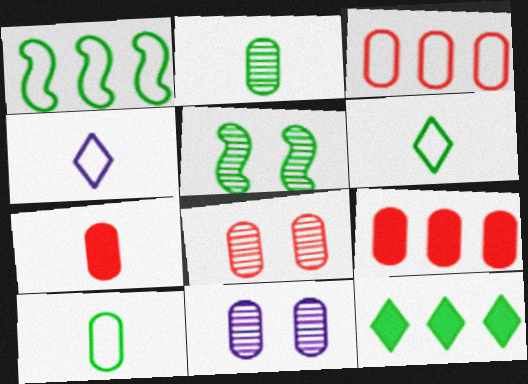[[3, 7, 8], 
[4, 5, 9], 
[5, 10, 12], 
[9, 10, 11]]